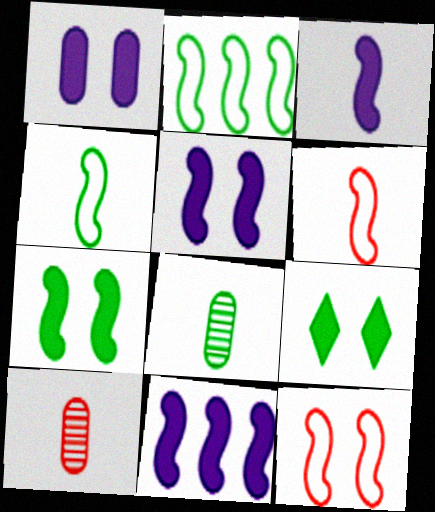[[2, 8, 9], 
[3, 5, 11]]